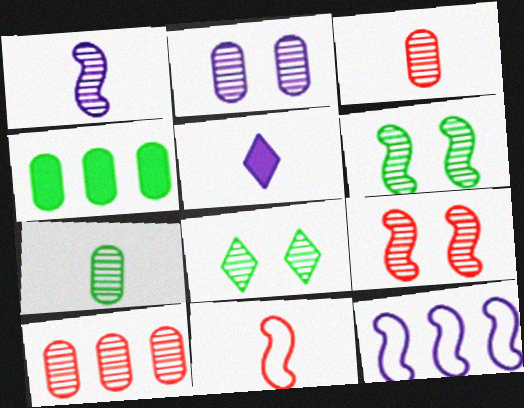[[1, 8, 10], 
[2, 5, 12], 
[2, 7, 10], 
[2, 8, 9], 
[5, 7, 11]]